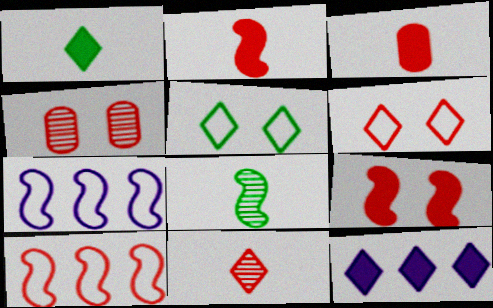[[1, 4, 7], 
[4, 6, 9], 
[5, 11, 12], 
[7, 8, 9]]